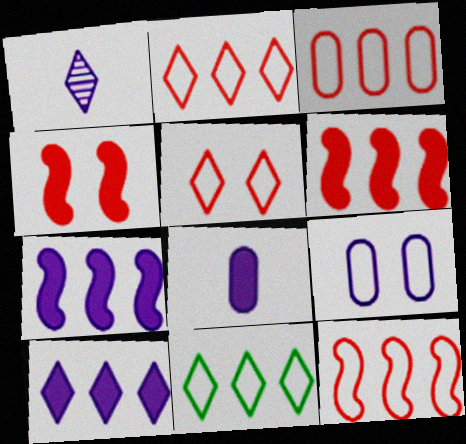[[1, 7, 9], 
[2, 3, 12]]